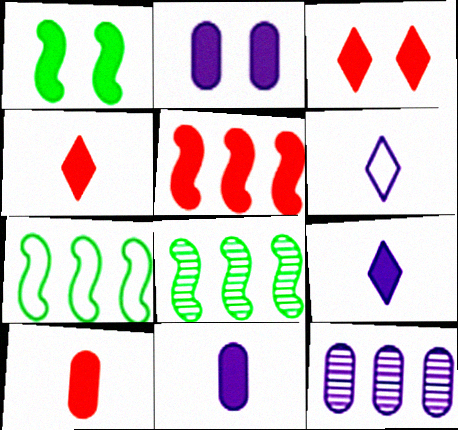[[1, 2, 3], 
[3, 5, 10]]